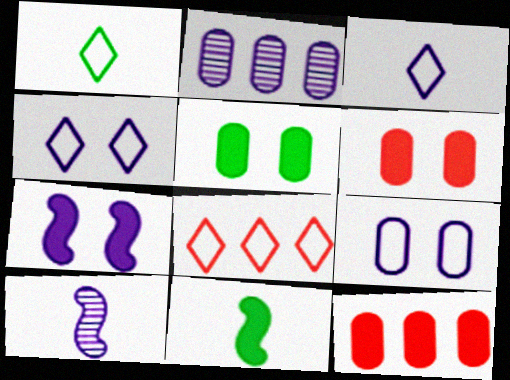[[1, 4, 8], 
[2, 3, 7], 
[5, 8, 10]]